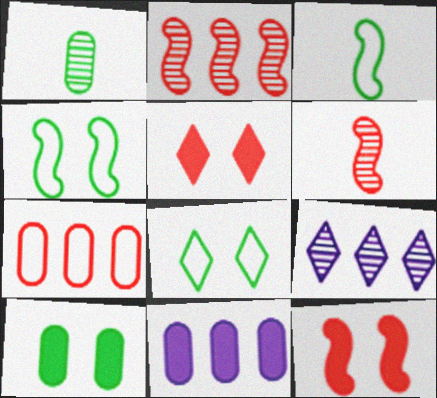[[5, 6, 7], 
[6, 8, 11]]